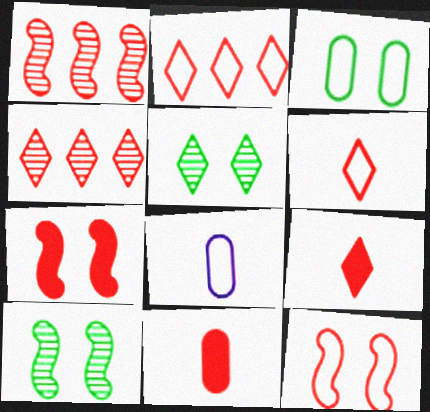[[4, 11, 12]]